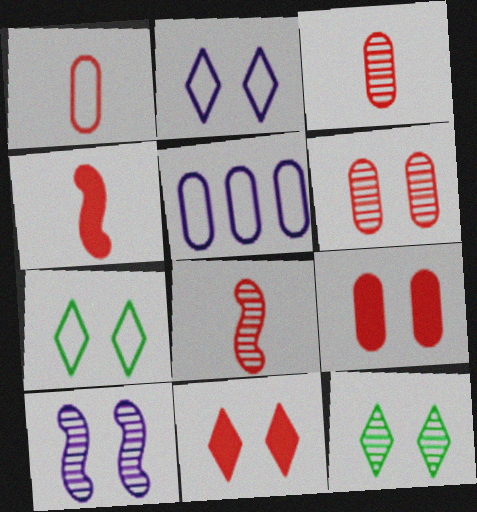[[2, 11, 12], 
[4, 5, 12], 
[6, 10, 12], 
[7, 9, 10]]